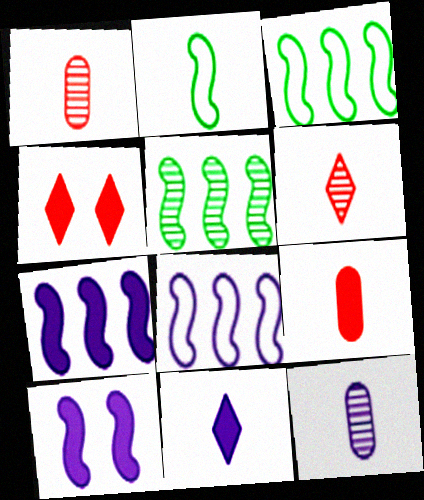[[1, 2, 11], 
[3, 4, 12]]